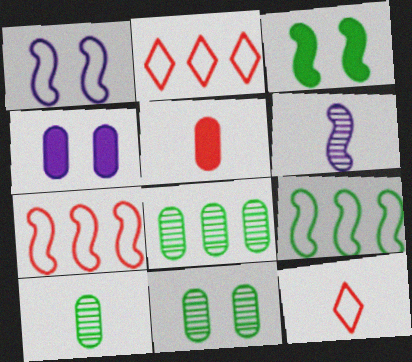[[3, 6, 7], 
[8, 10, 11]]